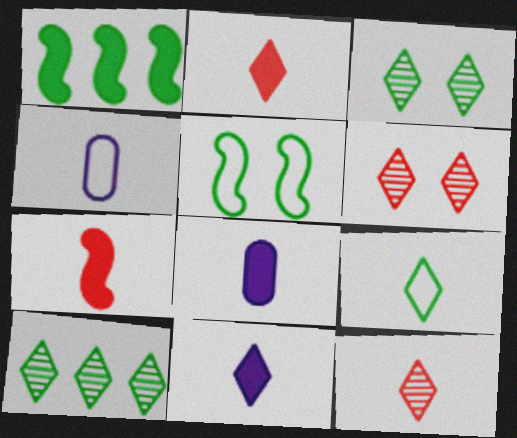[[1, 4, 6], 
[9, 11, 12]]